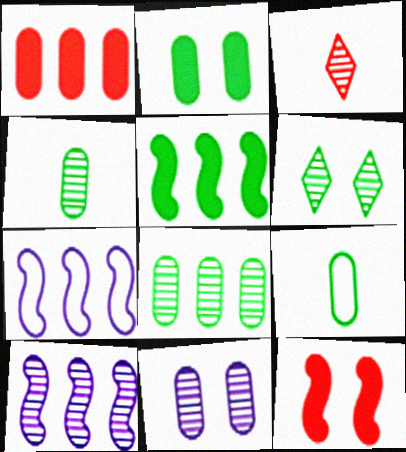[[1, 9, 11], 
[2, 3, 7], 
[2, 8, 9], 
[5, 6, 9]]